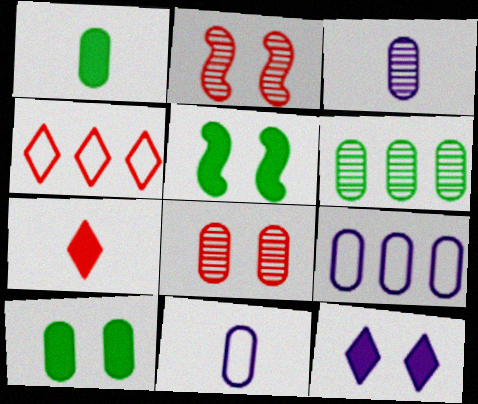[[1, 8, 9], 
[3, 4, 5], 
[3, 6, 8]]